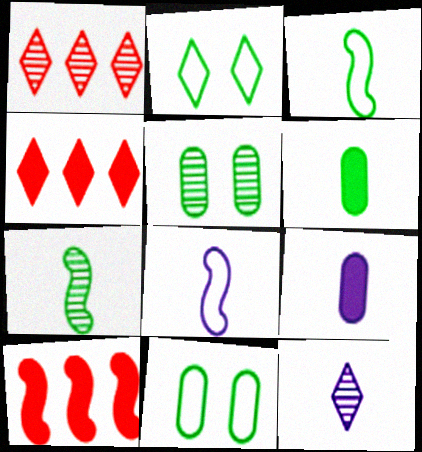[[2, 4, 12], 
[4, 5, 8], 
[8, 9, 12], 
[10, 11, 12]]